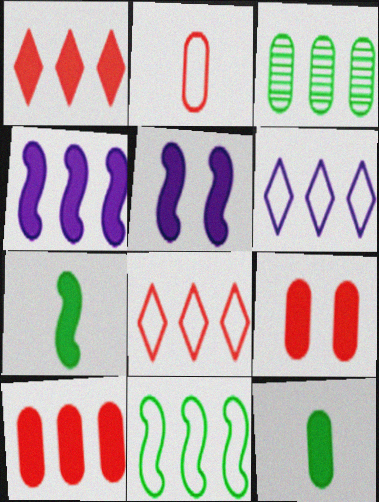[[1, 5, 12], 
[3, 4, 8]]